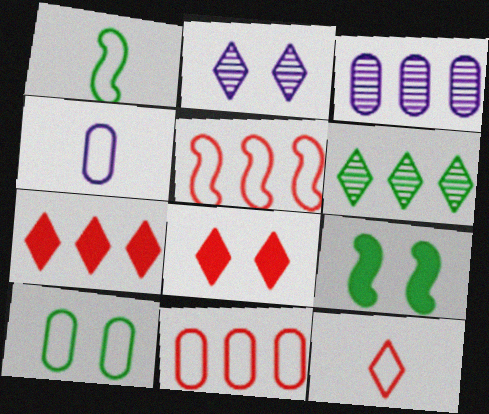[[1, 3, 8], 
[1, 4, 12], 
[3, 9, 12], 
[4, 10, 11]]